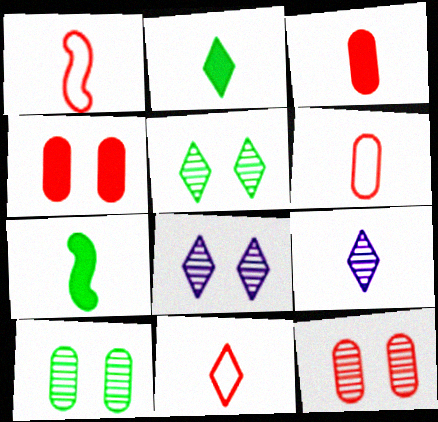[[1, 6, 11], 
[2, 9, 11], 
[6, 7, 9]]